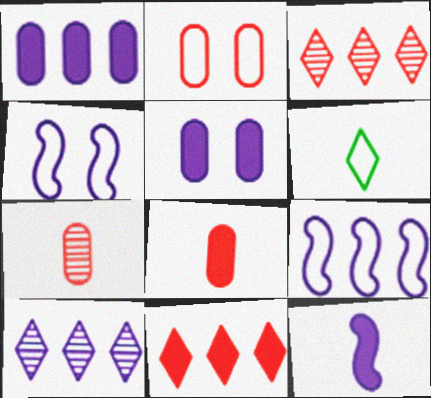[[1, 9, 10], 
[2, 6, 9], 
[6, 7, 12]]